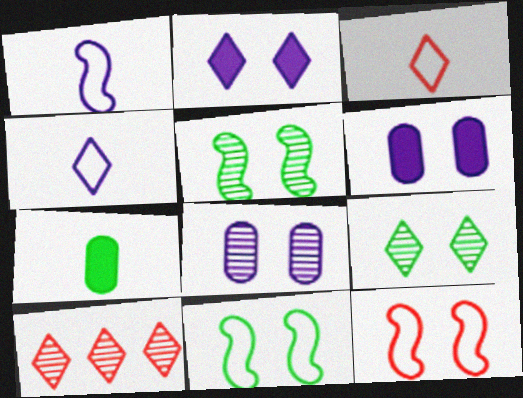[[6, 9, 12]]